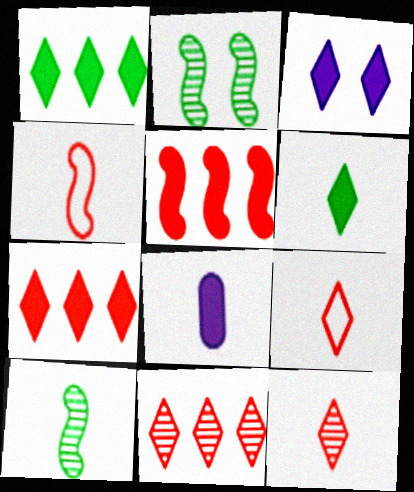[[3, 6, 7], 
[8, 9, 10]]